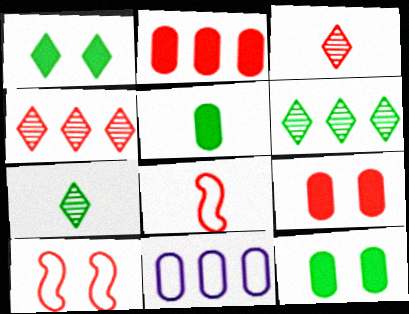[[2, 3, 10], 
[4, 8, 9]]